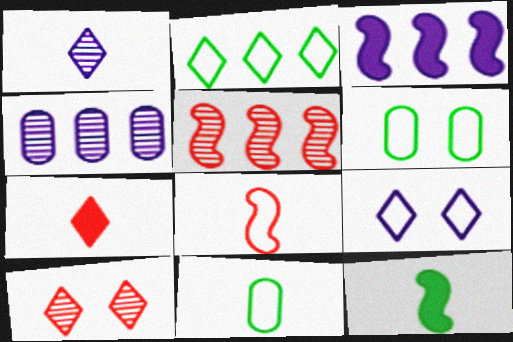[[3, 10, 11]]